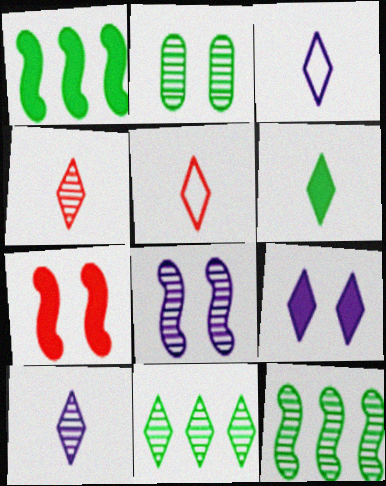[[3, 4, 6], 
[5, 6, 10], 
[5, 9, 11]]